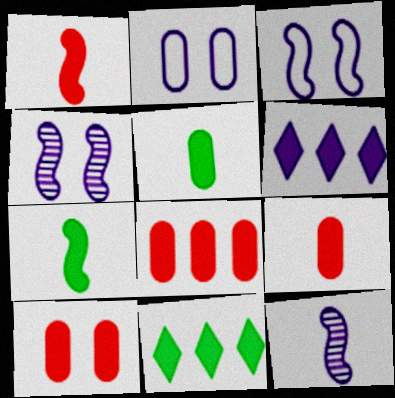[[2, 6, 12], 
[6, 7, 10], 
[8, 9, 10]]